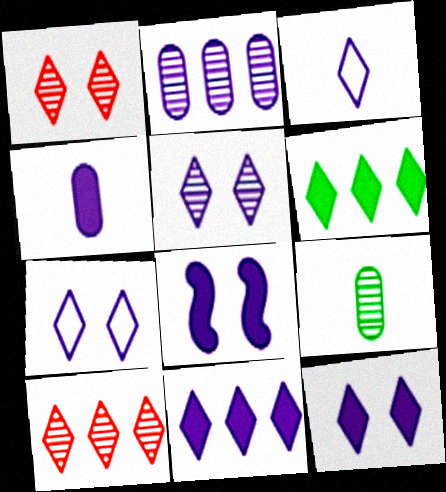[[1, 3, 6], 
[2, 3, 8], 
[3, 5, 11], 
[4, 8, 11], 
[5, 7, 12]]